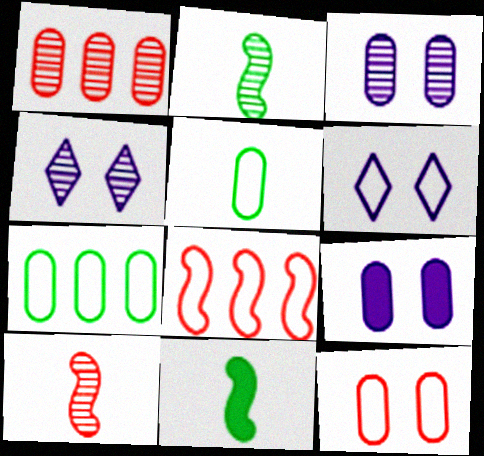[[1, 2, 4], 
[1, 5, 9], 
[1, 6, 11], 
[5, 6, 8]]